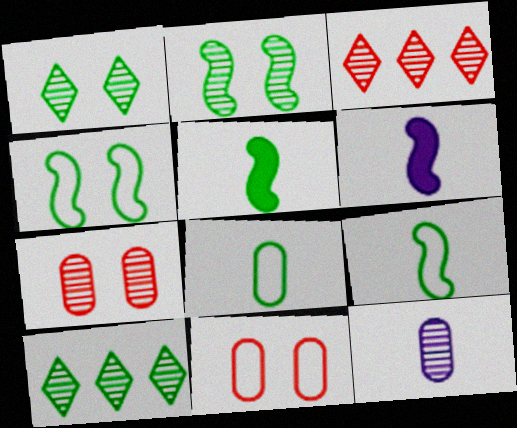[[2, 3, 12], 
[6, 10, 11]]